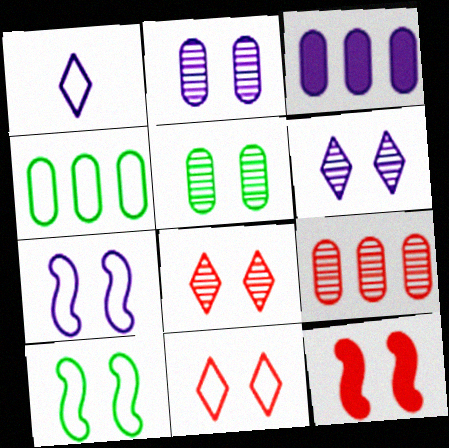[[3, 4, 9]]